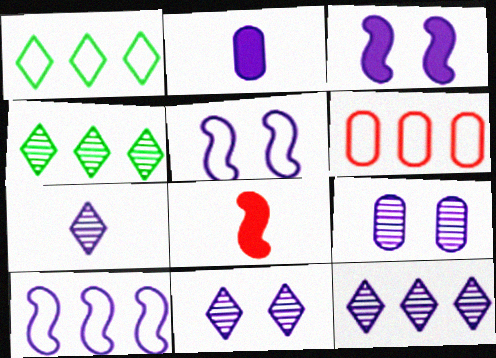[[1, 6, 10], 
[1, 8, 9], 
[2, 5, 12], 
[2, 10, 11], 
[7, 11, 12]]